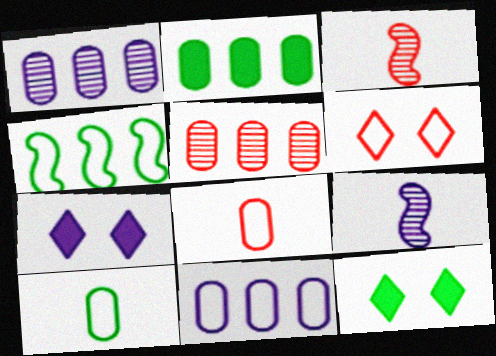[[2, 5, 11], 
[2, 6, 9], 
[3, 11, 12], 
[7, 9, 11]]